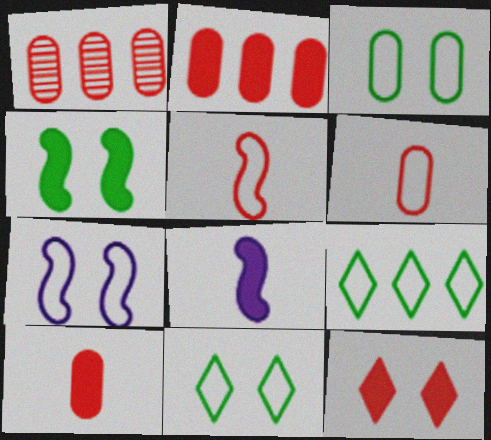[[1, 5, 12], 
[1, 8, 11], 
[6, 7, 9]]